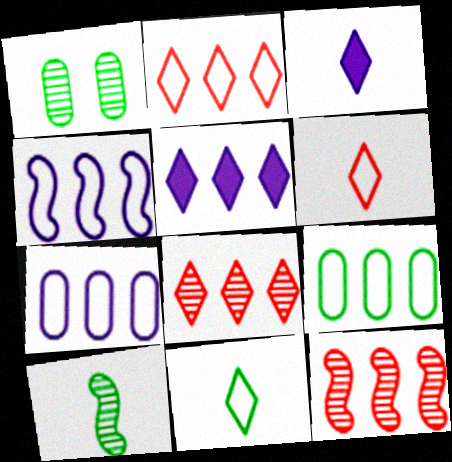[[2, 4, 9], 
[5, 9, 12]]